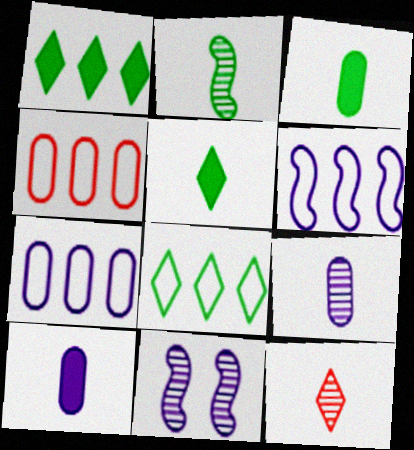[[2, 9, 12], 
[4, 5, 11], 
[4, 6, 8]]